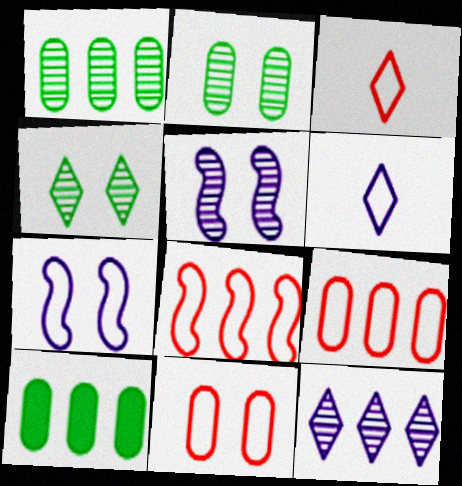[[3, 5, 10], 
[3, 8, 11], 
[8, 10, 12]]